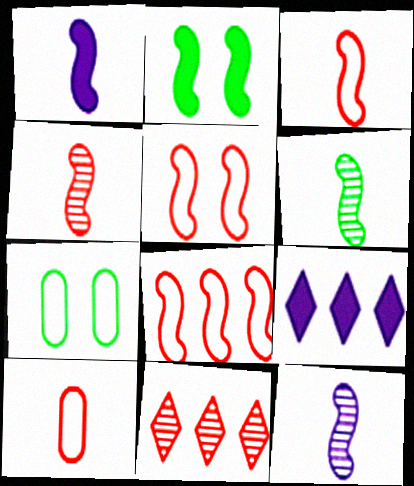[[1, 3, 6], 
[1, 7, 11], 
[2, 8, 12], 
[3, 5, 8], 
[4, 6, 12], 
[4, 7, 9]]